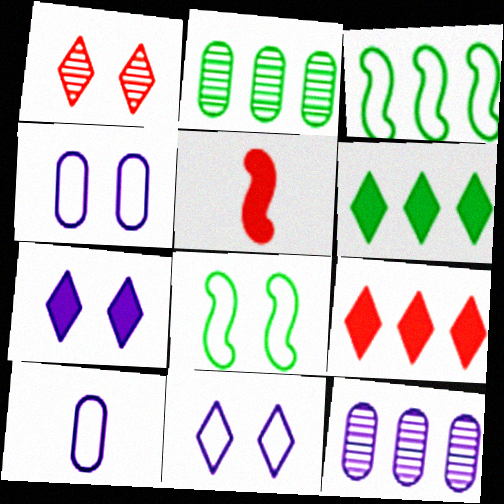[[2, 3, 6], 
[2, 5, 11], 
[3, 9, 12]]